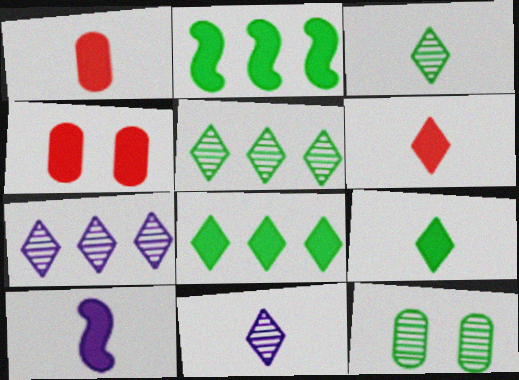[[1, 9, 10], 
[4, 8, 10]]